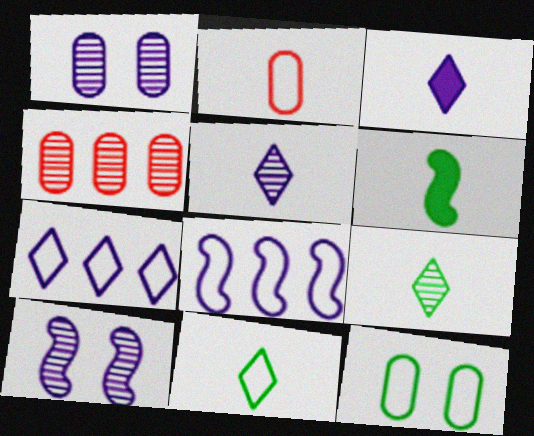[[1, 3, 8], 
[2, 5, 6], 
[4, 9, 10]]